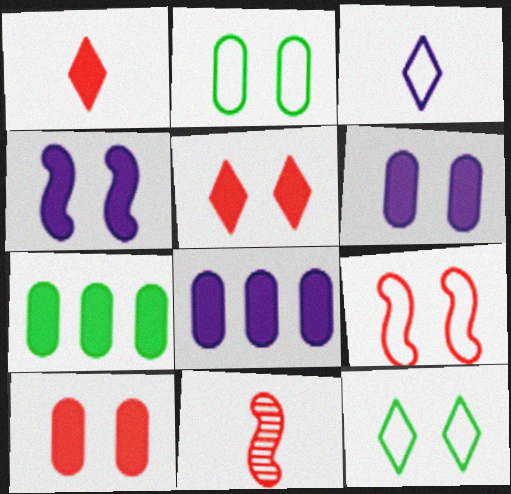[[1, 4, 7], 
[8, 11, 12]]